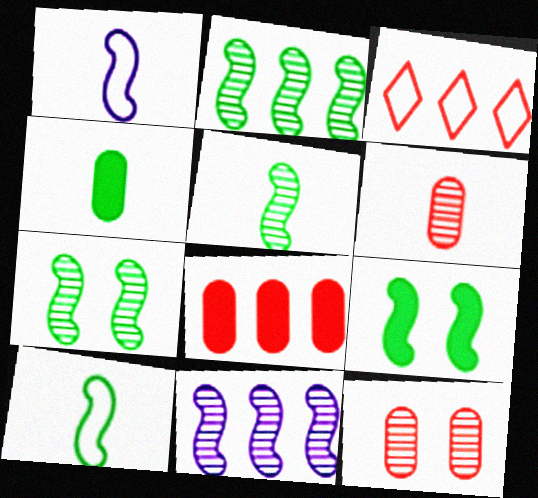[[2, 5, 7], 
[2, 9, 10]]